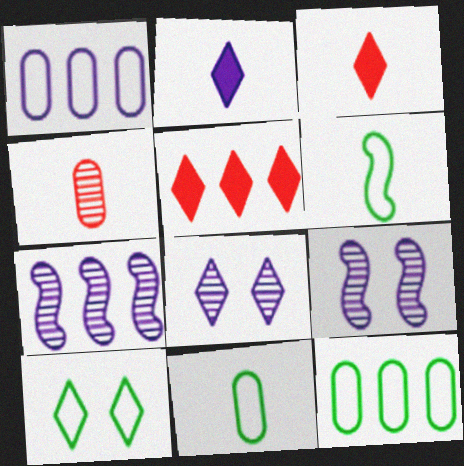[[1, 2, 9], 
[2, 4, 6], 
[3, 9, 12], 
[5, 7, 12], 
[5, 9, 11], 
[6, 10, 12]]